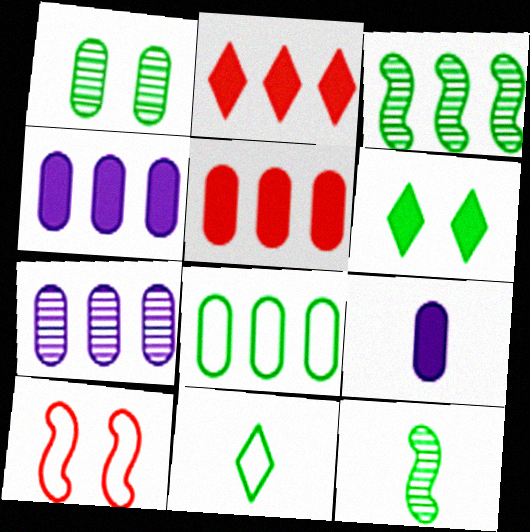[[5, 7, 8], 
[6, 8, 12]]